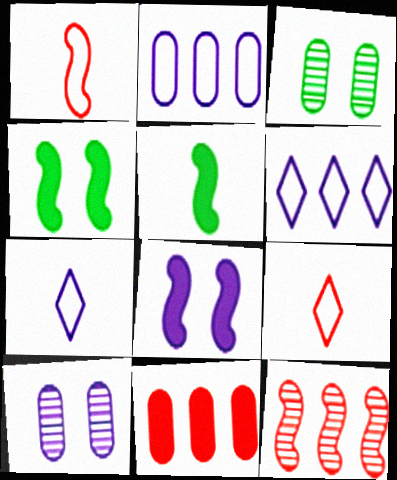[]